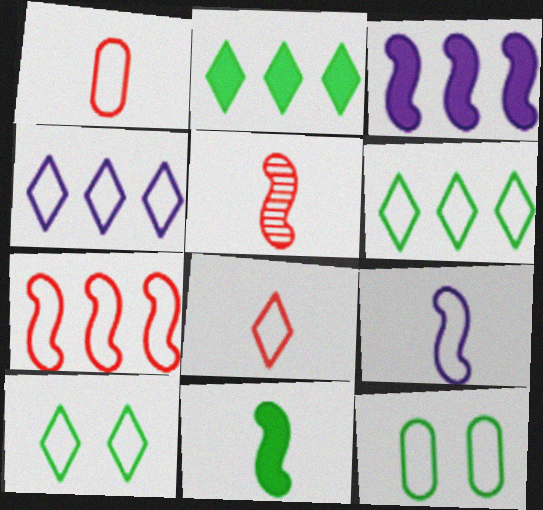[[4, 8, 10], 
[5, 9, 11]]